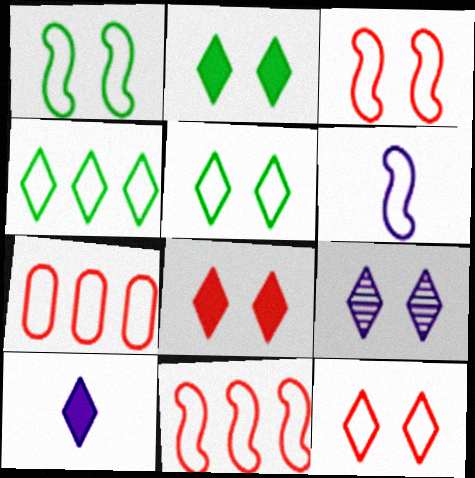[[1, 6, 11], 
[2, 9, 12], 
[5, 6, 7], 
[5, 8, 9]]